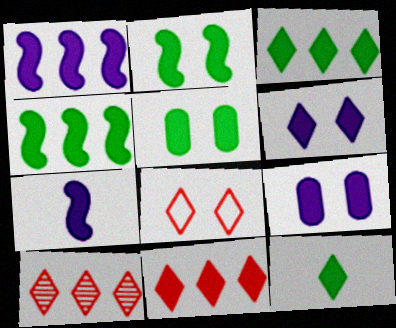[[4, 5, 12], 
[5, 7, 11], 
[6, 11, 12]]